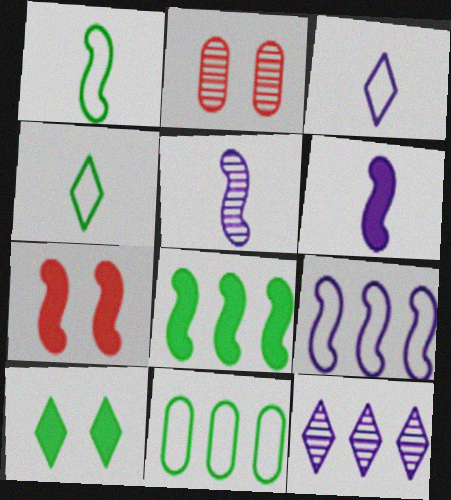[[2, 3, 8], 
[6, 7, 8]]